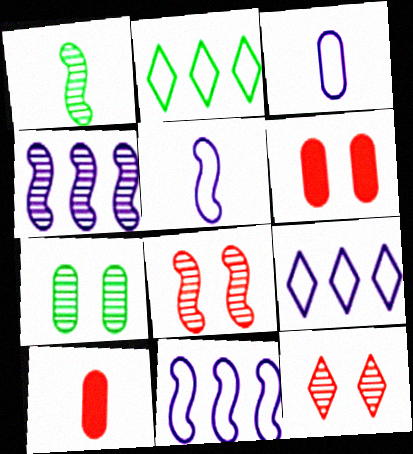[[1, 4, 8], 
[1, 6, 9]]